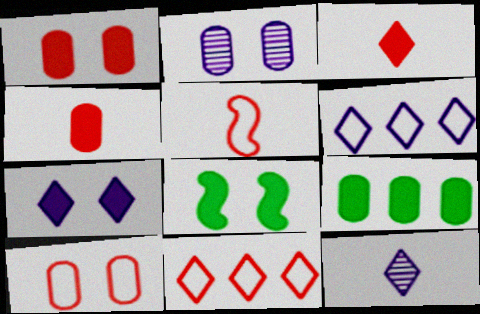[[1, 7, 8], 
[5, 10, 11], 
[6, 7, 12]]